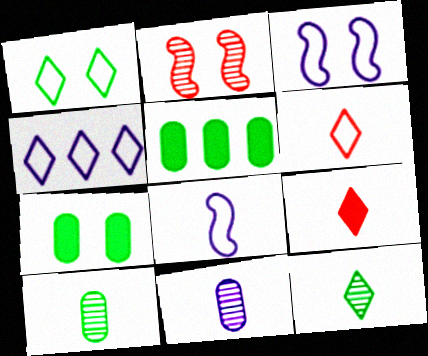[[1, 4, 6], 
[8, 9, 10]]